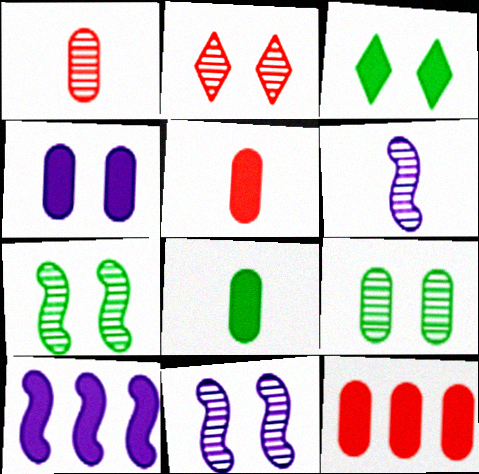[[2, 9, 11], 
[3, 5, 10], 
[4, 8, 12]]